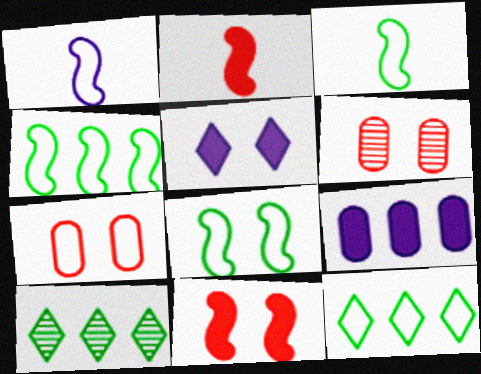[[1, 7, 12], 
[3, 4, 8], 
[5, 6, 8]]